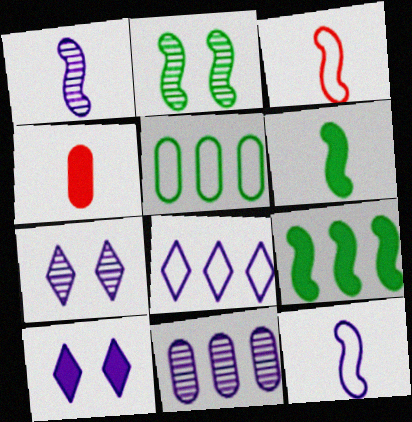[[1, 3, 6], 
[1, 7, 11], 
[2, 4, 8], 
[4, 9, 10], 
[10, 11, 12]]